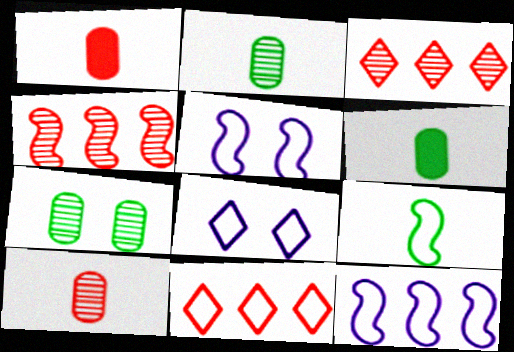[[3, 5, 6], 
[4, 6, 8]]